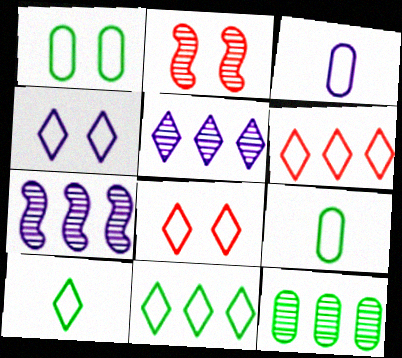[[4, 6, 10]]